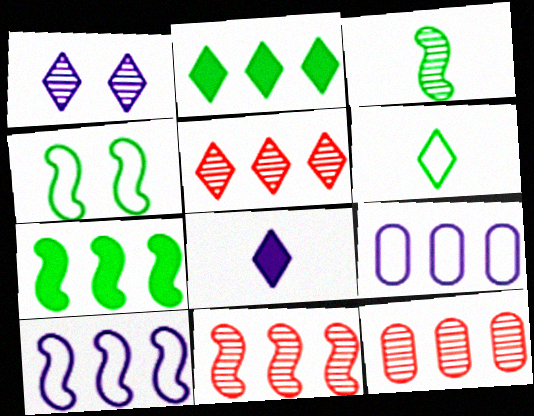[[1, 3, 12], 
[2, 9, 11], 
[2, 10, 12], 
[3, 4, 7], 
[4, 8, 12], 
[5, 7, 9], 
[5, 11, 12], 
[7, 10, 11]]